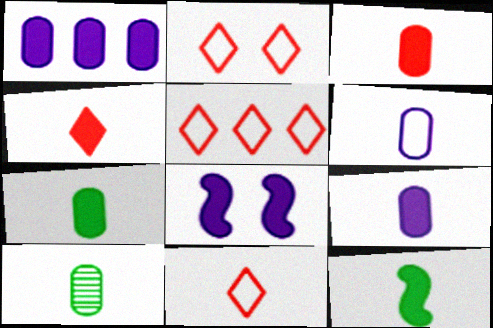[[2, 5, 11], 
[3, 6, 10], 
[3, 7, 9], 
[4, 9, 12], 
[5, 8, 10]]